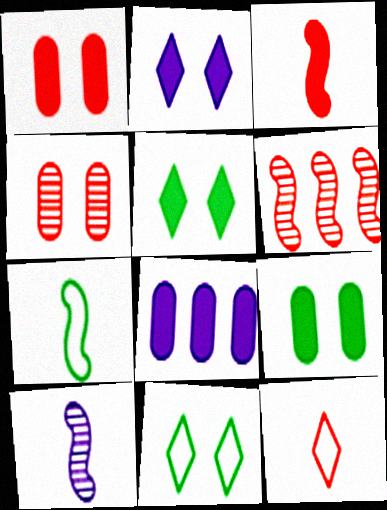[[1, 6, 12], 
[3, 5, 8], 
[3, 7, 10]]